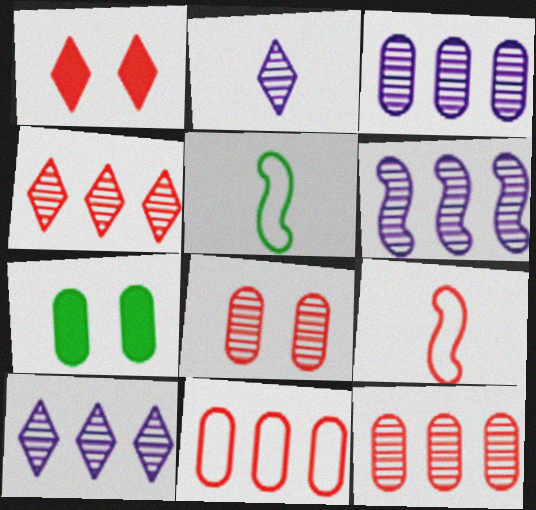[[1, 3, 5], 
[1, 9, 12], 
[3, 6, 10], 
[7, 9, 10]]